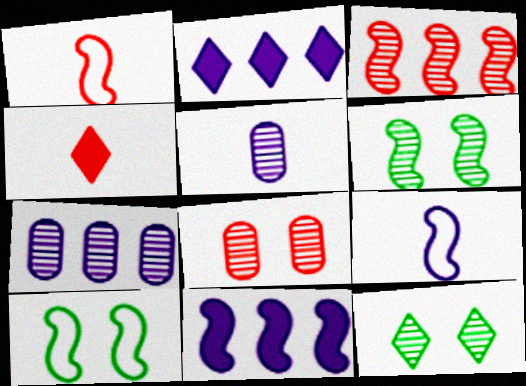[[1, 6, 11], 
[3, 5, 12], 
[4, 7, 10]]